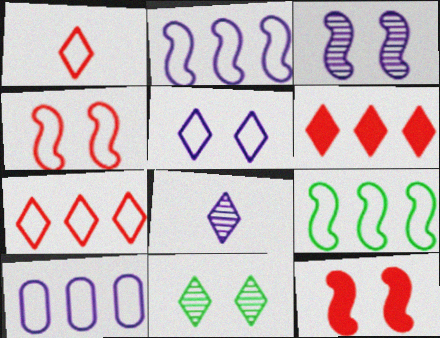[[7, 9, 10]]